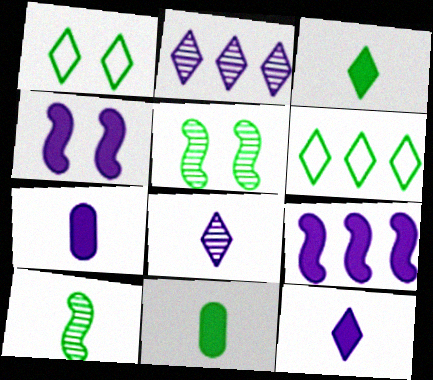[[5, 6, 11]]